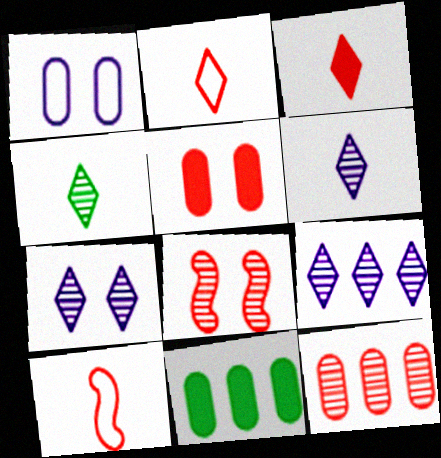[[6, 7, 9], 
[7, 10, 11]]